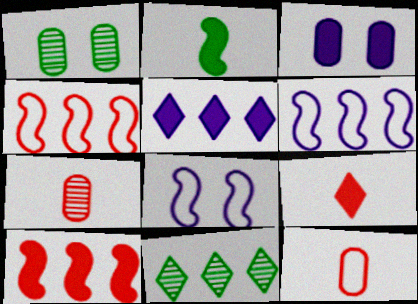[[1, 6, 9]]